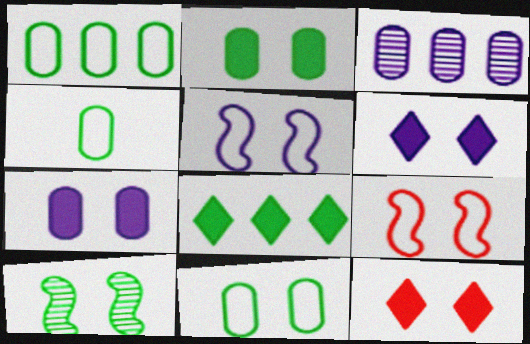[[1, 4, 11], 
[4, 8, 10]]